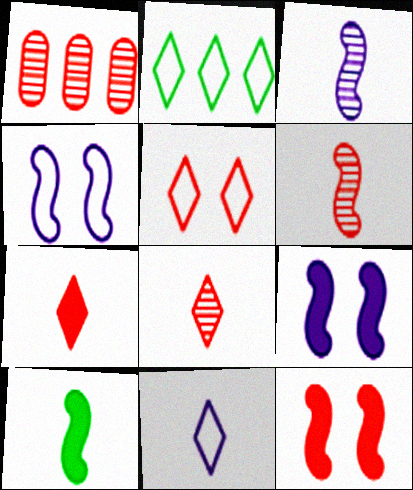[[2, 5, 11]]